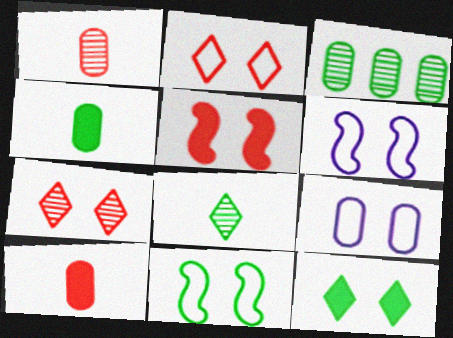[[2, 9, 11], 
[3, 9, 10]]